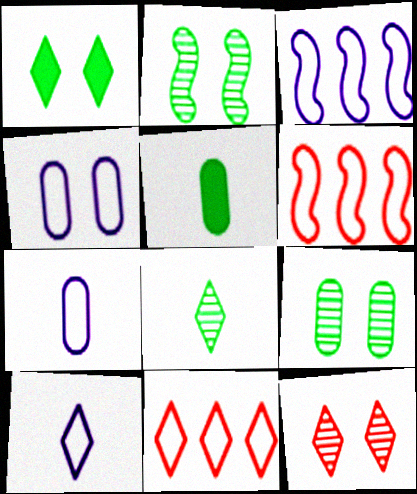[[3, 4, 10], 
[3, 5, 12]]